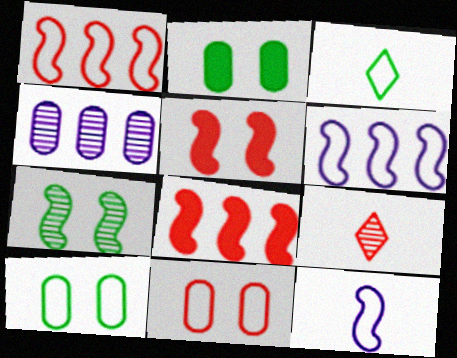[[2, 6, 9], 
[3, 4, 5], 
[3, 6, 11], 
[4, 7, 9], 
[7, 8, 12], 
[8, 9, 11]]